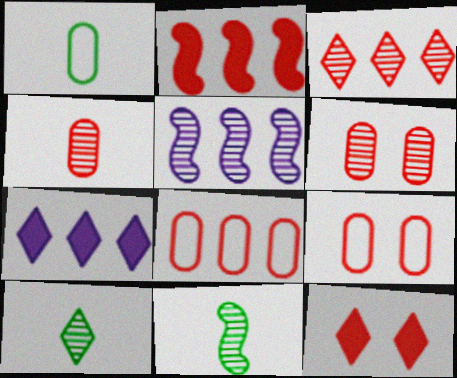[[1, 5, 12], 
[2, 3, 8], 
[5, 6, 10], 
[7, 9, 11]]